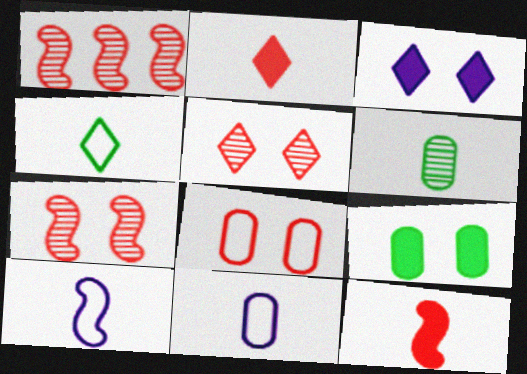[[1, 2, 8], 
[2, 6, 10]]